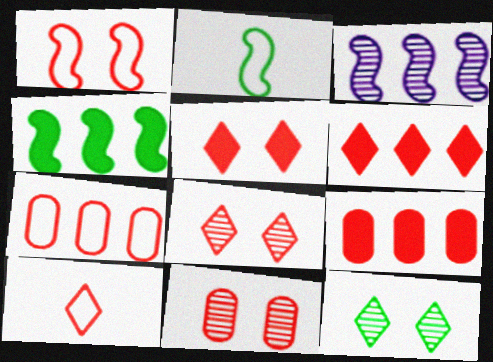[[1, 5, 11], 
[1, 7, 10], 
[6, 8, 10]]